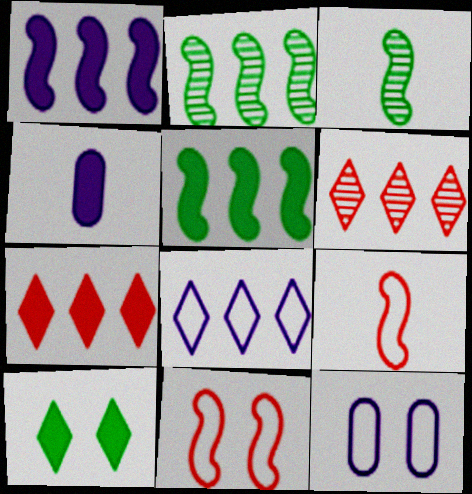[[1, 3, 11], 
[3, 7, 12]]